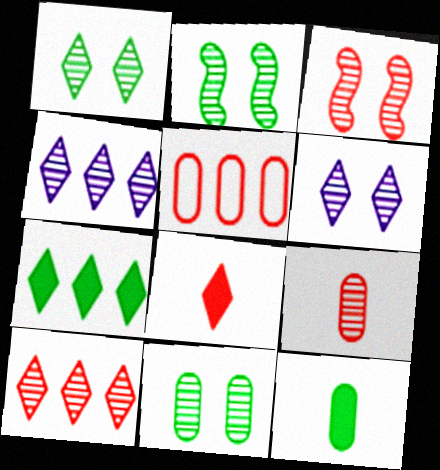[[1, 2, 11], 
[2, 4, 9], 
[3, 5, 8], 
[3, 6, 11], 
[3, 9, 10]]